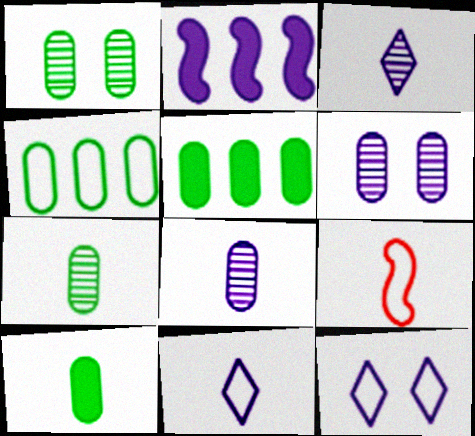[[1, 4, 10], 
[2, 6, 11], 
[2, 8, 12], 
[3, 9, 10], 
[4, 9, 12]]